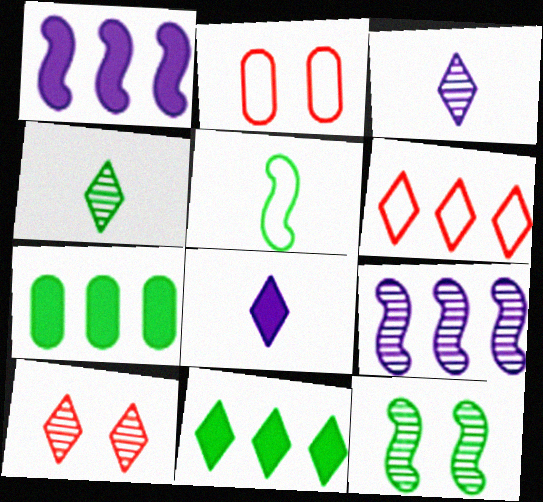[[1, 2, 4], 
[6, 7, 9]]